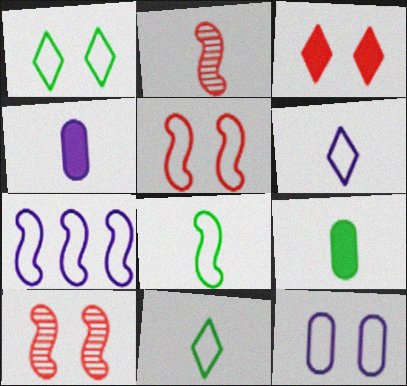[[1, 5, 12], 
[2, 4, 11], 
[2, 6, 9], 
[5, 7, 8], 
[6, 7, 12]]